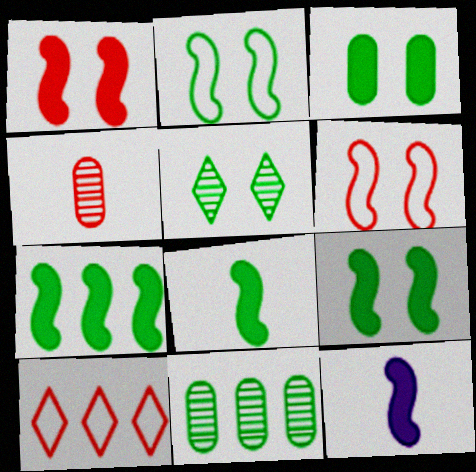[[1, 4, 10], 
[1, 7, 12], 
[2, 3, 5], 
[7, 8, 9]]